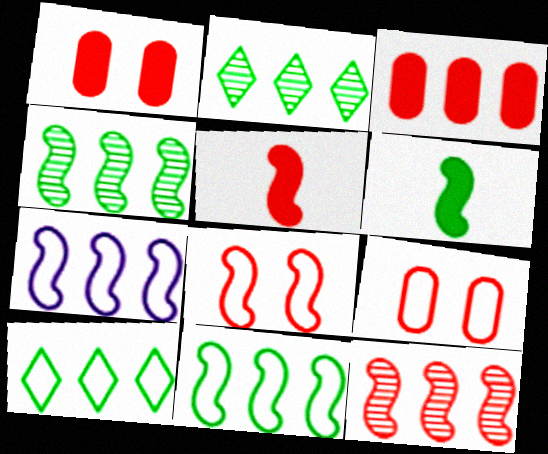[[2, 3, 7], 
[5, 8, 12]]